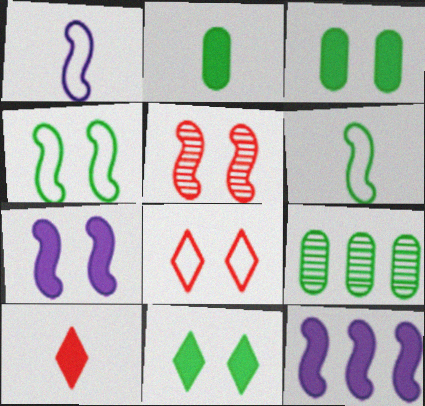[[3, 10, 12], 
[4, 5, 7], 
[5, 6, 12], 
[6, 9, 11]]